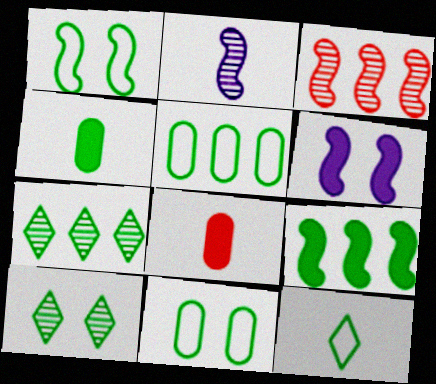[[1, 4, 7], 
[1, 5, 12], 
[2, 8, 12], 
[5, 7, 9]]